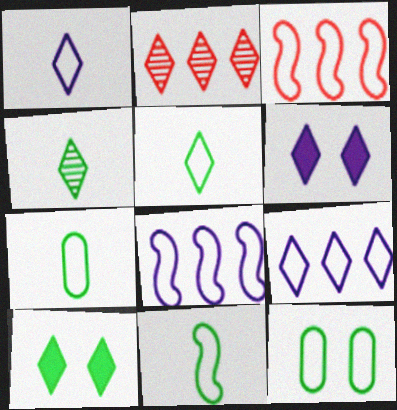[[1, 2, 10], 
[1, 3, 12], 
[2, 5, 6], 
[5, 7, 11]]